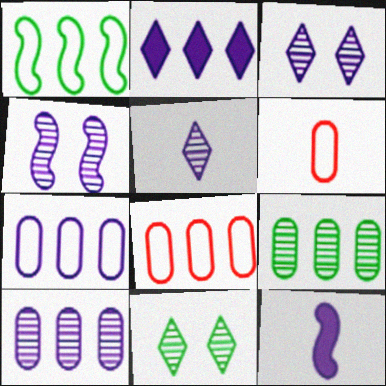[[3, 7, 12], 
[4, 5, 10], 
[8, 11, 12]]